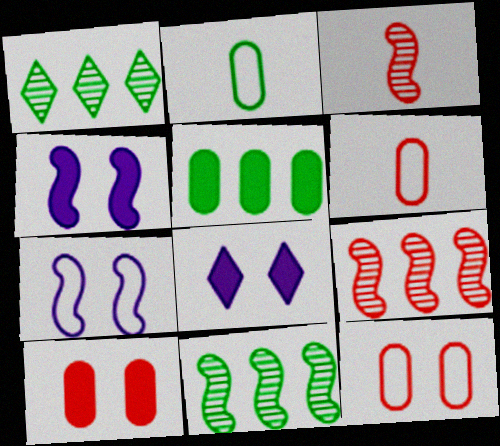[[1, 4, 6], 
[2, 8, 9], 
[6, 8, 11]]